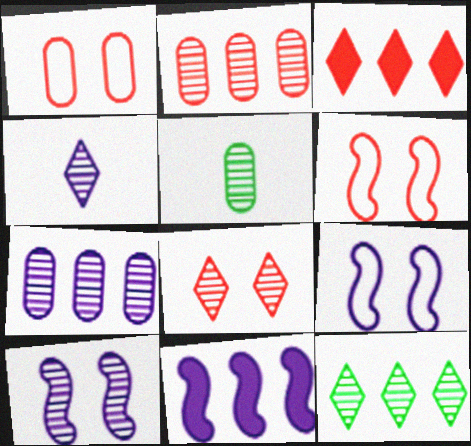[[3, 5, 9], 
[4, 7, 10], 
[4, 8, 12]]